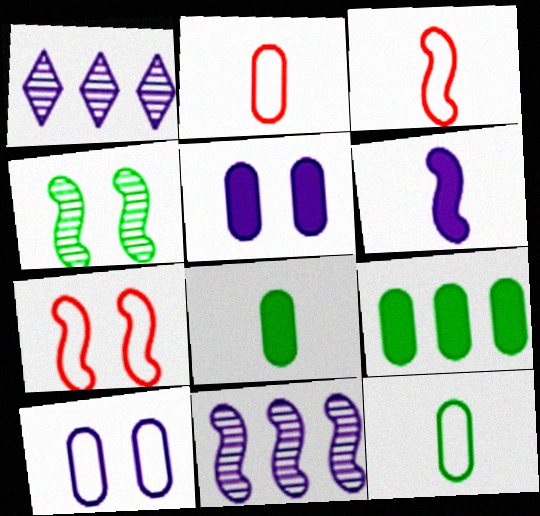[[1, 6, 10], 
[1, 7, 8]]